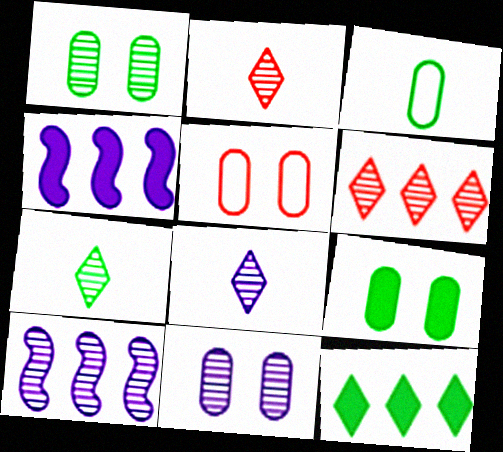[[1, 2, 10], 
[2, 7, 8], 
[4, 5, 7], 
[5, 9, 11], 
[8, 10, 11]]